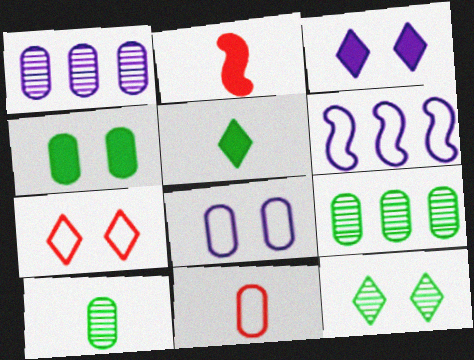[[1, 4, 11], 
[3, 7, 12]]